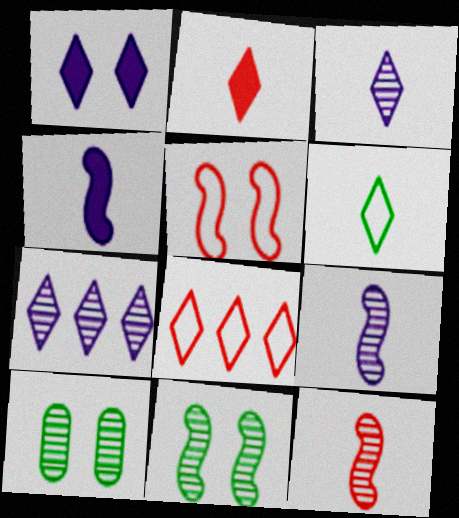[[1, 5, 10], 
[2, 3, 6], 
[4, 8, 10], 
[7, 10, 12]]